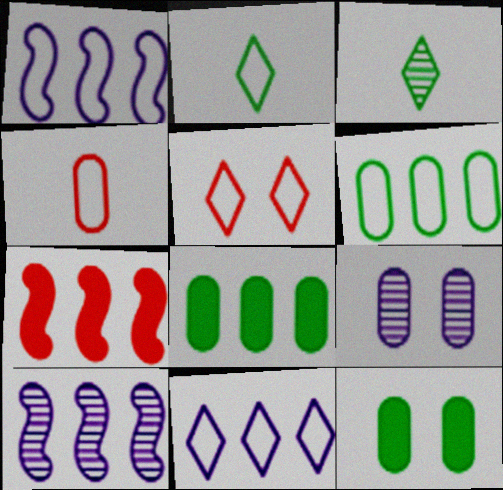[[2, 5, 11], 
[2, 7, 9], 
[4, 8, 9]]